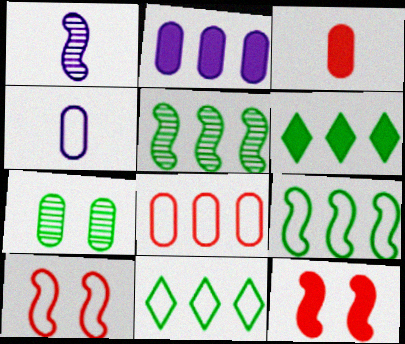[[1, 9, 12], 
[4, 10, 11]]